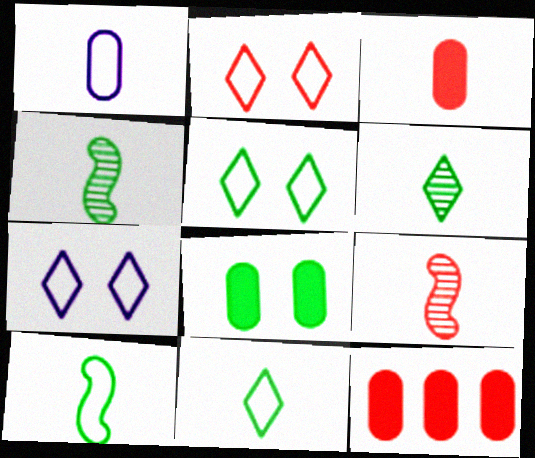[[2, 5, 7], 
[2, 9, 12], 
[4, 7, 12]]